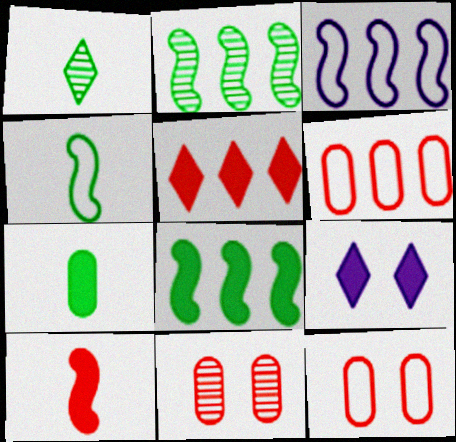[[1, 4, 7]]